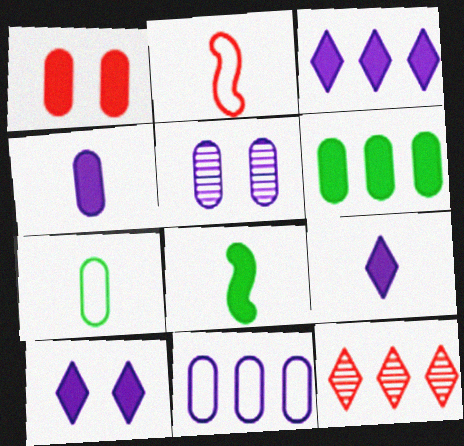[[1, 2, 12], 
[1, 3, 8], 
[1, 4, 6], 
[3, 9, 10], 
[4, 5, 11]]